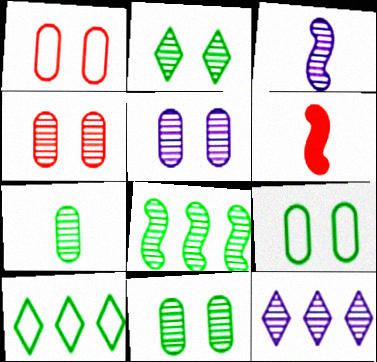[[2, 7, 8], 
[3, 5, 12], 
[4, 5, 11], 
[5, 6, 10], 
[6, 9, 12]]